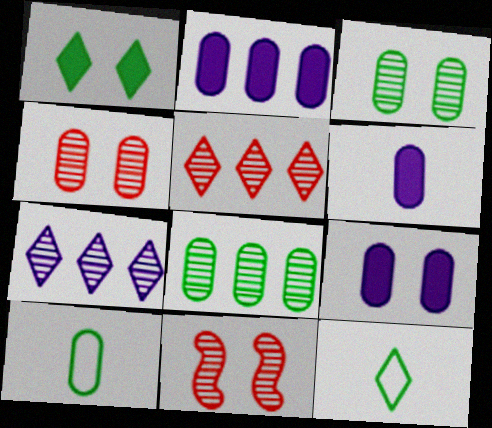[[2, 4, 10], 
[2, 6, 9], 
[2, 11, 12]]